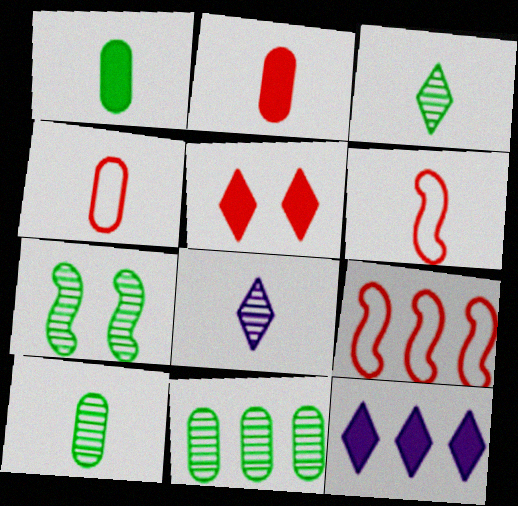[[1, 6, 8], 
[3, 7, 11], 
[4, 7, 12], 
[9, 11, 12]]